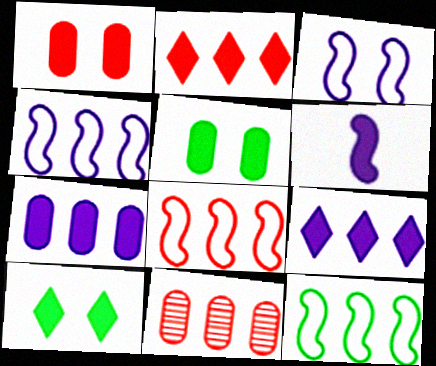[[2, 5, 6], 
[2, 8, 11], 
[4, 8, 12], 
[9, 11, 12]]